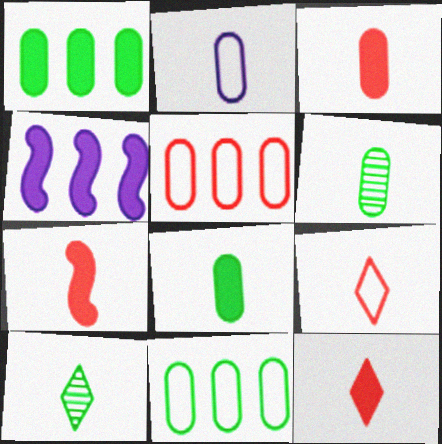[[2, 3, 6], 
[2, 7, 10], 
[3, 7, 12]]